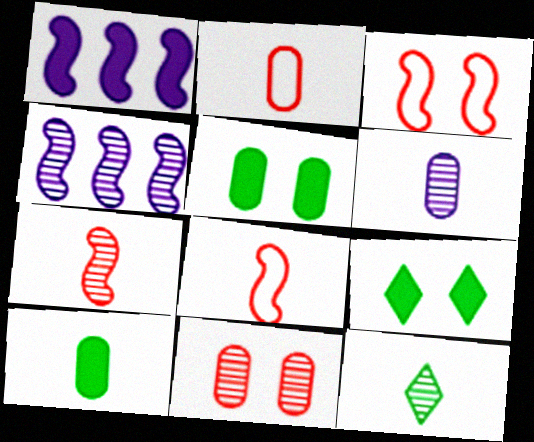[[2, 4, 9], 
[2, 6, 10], 
[4, 11, 12], 
[6, 7, 12]]